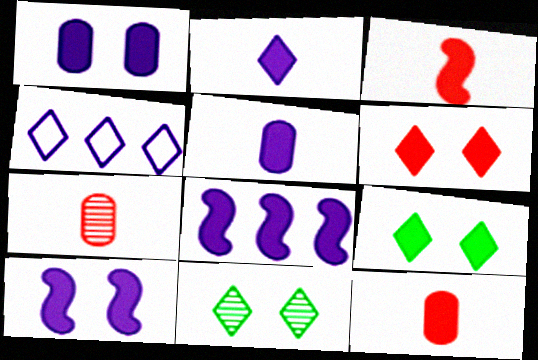[[1, 2, 8], 
[8, 9, 12]]